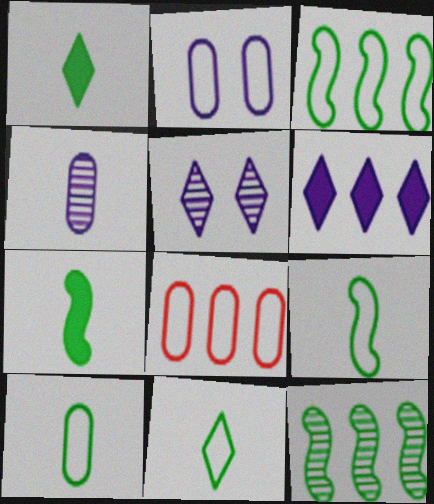[[2, 8, 10], 
[5, 7, 8], 
[6, 8, 12], 
[9, 10, 11]]